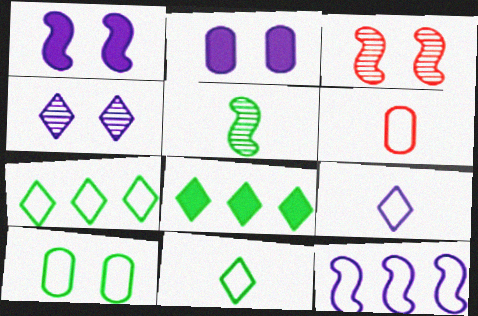[[5, 8, 10]]